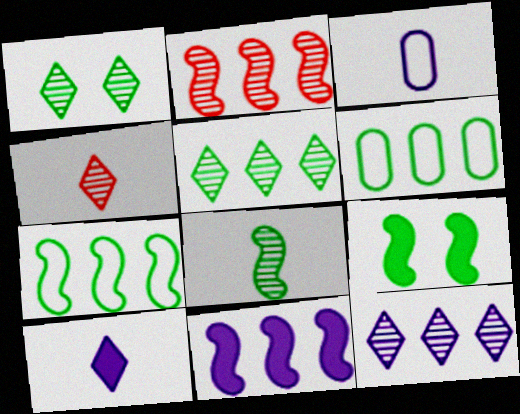[[1, 4, 12], 
[2, 7, 11], 
[7, 8, 9]]